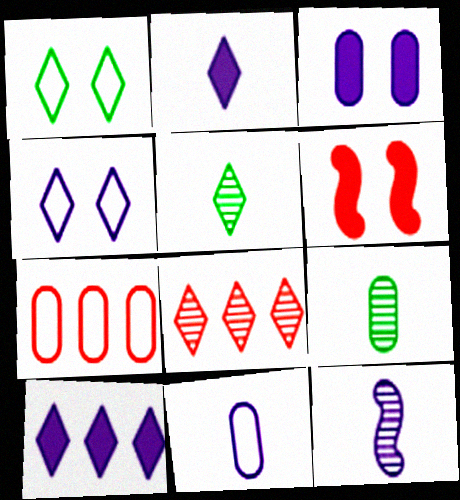[[1, 2, 8], 
[2, 11, 12], 
[3, 7, 9]]